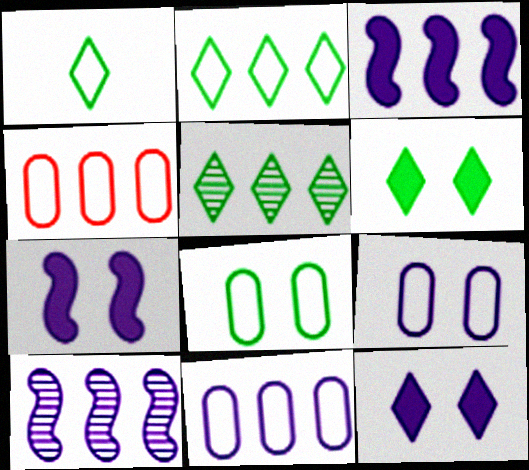[[1, 5, 6], 
[3, 4, 5]]